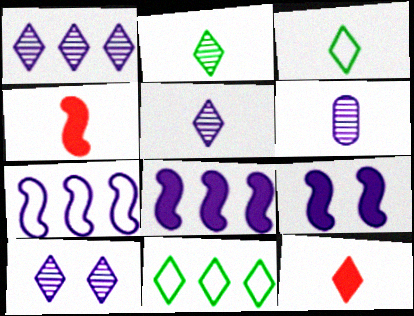[[1, 5, 10], 
[3, 4, 6], 
[3, 5, 12], 
[10, 11, 12]]